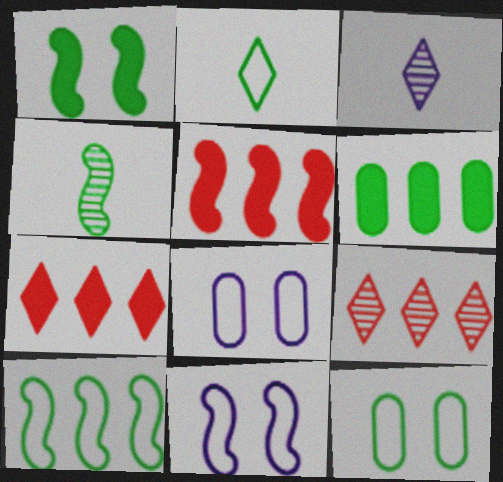[[1, 4, 10], 
[2, 10, 12], 
[3, 5, 12], 
[4, 5, 11], 
[4, 7, 8]]